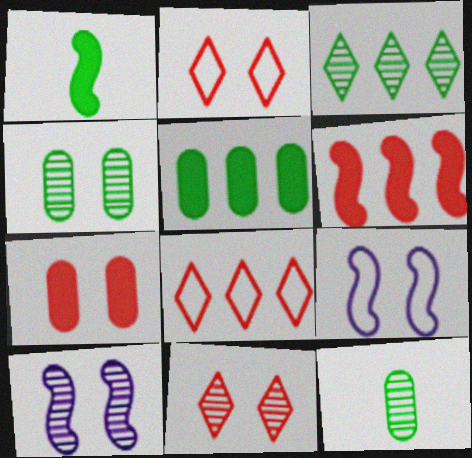[[4, 10, 11]]